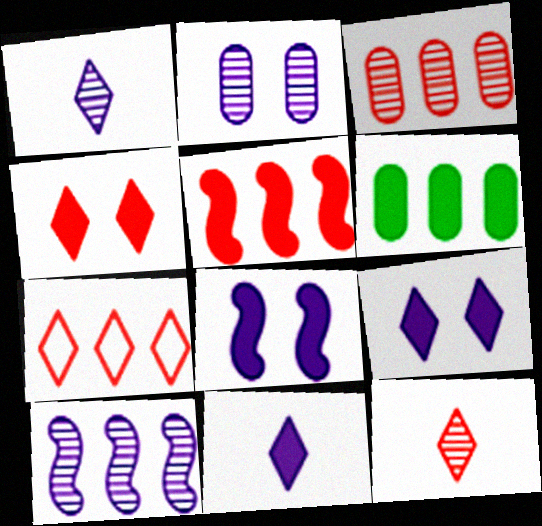[[1, 2, 10], 
[3, 5, 7], 
[4, 7, 12], 
[6, 7, 10]]